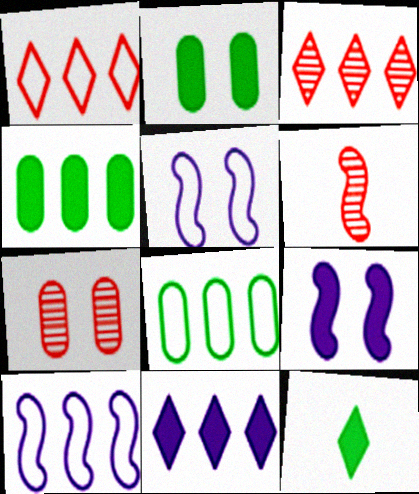[[1, 8, 10], 
[3, 4, 10], 
[3, 6, 7], 
[7, 10, 12]]